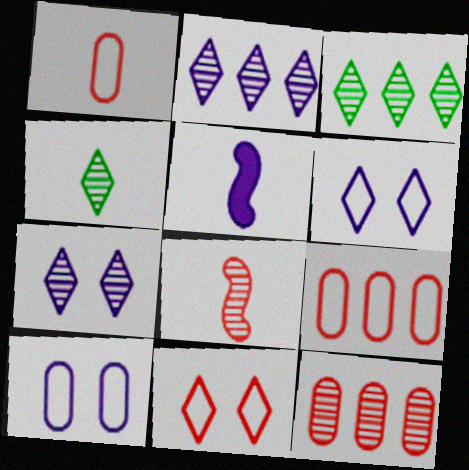[[1, 4, 5], 
[2, 5, 10]]